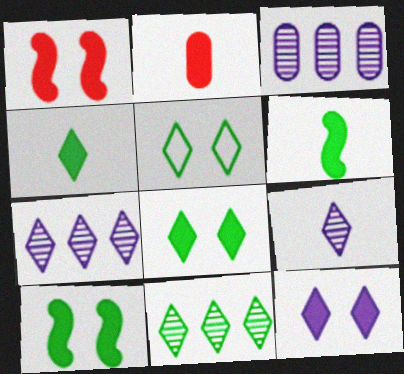[[4, 5, 11]]